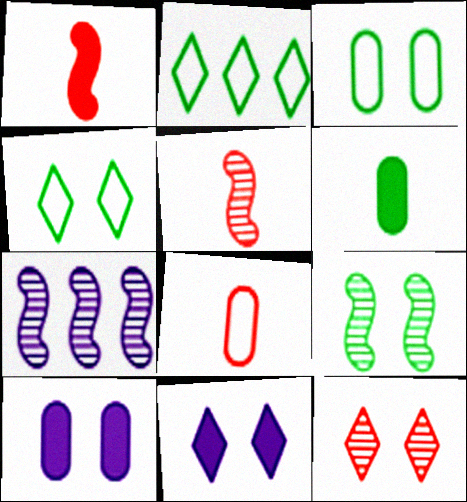[[2, 5, 10], 
[2, 6, 9], 
[4, 11, 12], 
[5, 7, 9]]